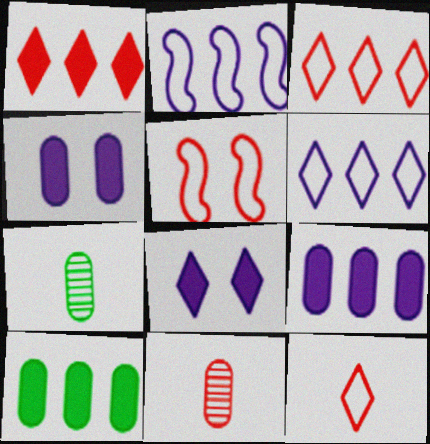[[1, 5, 11]]